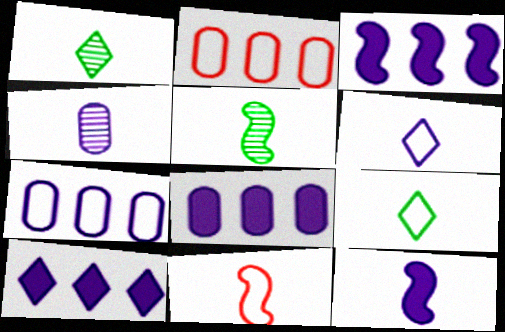[[3, 8, 10], 
[4, 6, 12], 
[5, 11, 12]]